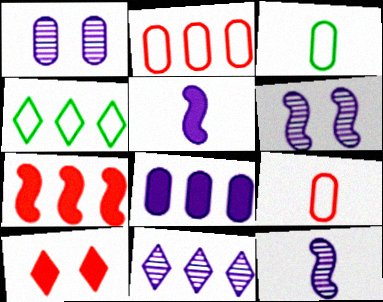[[1, 11, 12]]